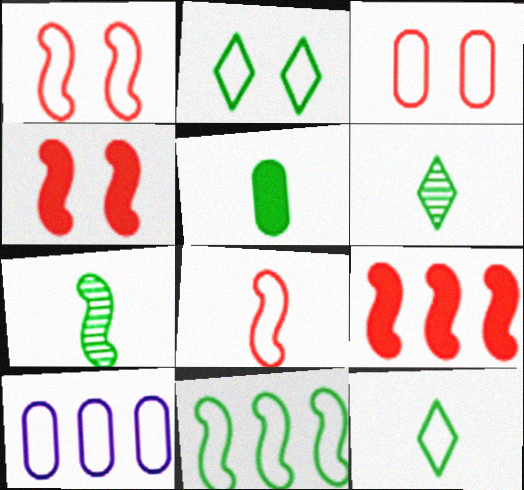[[1, 10, 12], 
[2, 8, 10], 
[4, 6, 10], 
[5, 7, 12]]